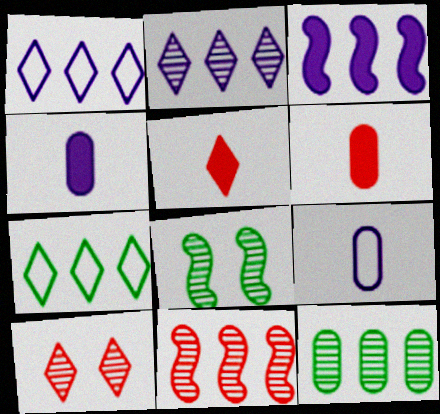[[1, 6, 8], 
[2, 11, 12]]